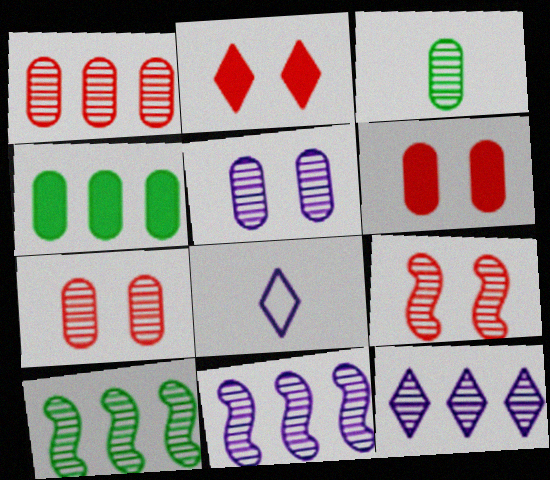[[1, 3, 5], 
[1, 10, 12], 
[3, 9, 12], 
[4, 8, 9], 
[6, 8, 10]]